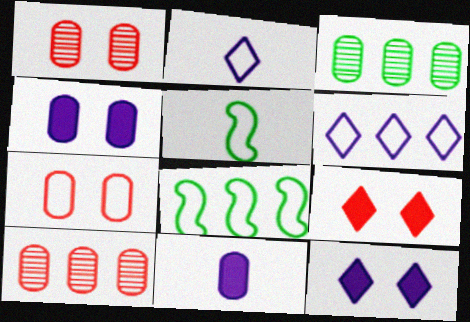[[2, 7, 8], 
[3, 7, 11], 
[5, 6, 7], 
[5, 10, 12]]